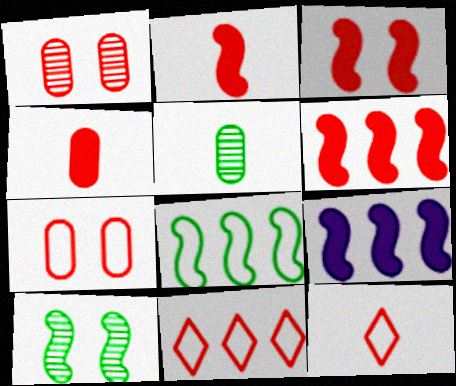[[1, 2, 11], 
[1, 6, 12], 
[2, 3, 6]]